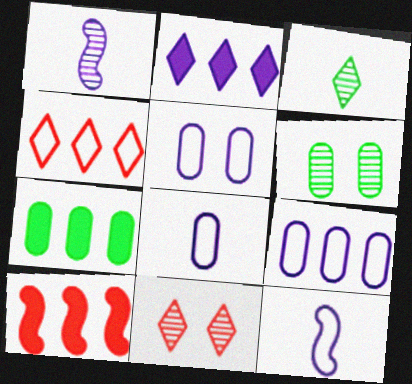[[1, 2, 5], 
[2, 7, 10], 
[3, 5, 10], 
[5, 8, 9], 
[7, 11, 12]]